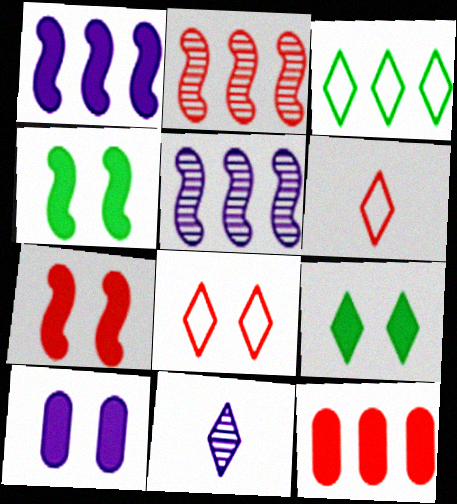[[3, 5, 12], 
[7, 9, 10]]